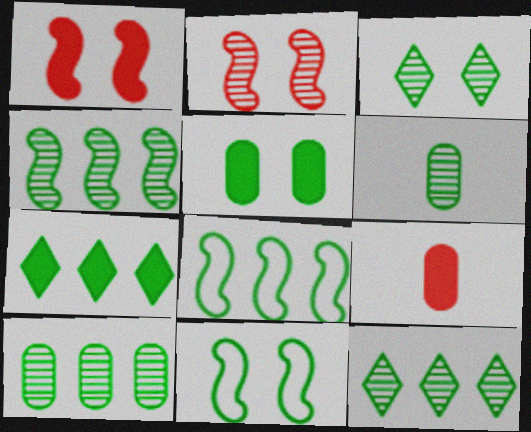[[3, 4, 6], 
[3, 5, 11], 
[4, 10, 12], 
[6, 7, 11], 
[7, 8, 10]]